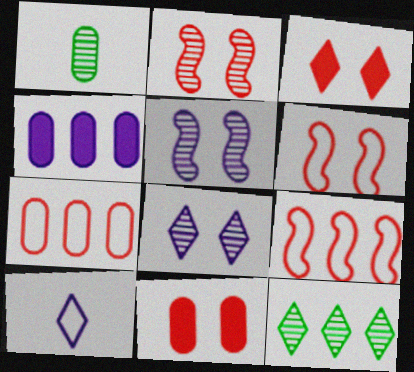[[3, 10, 12], 
[4, 5, 10], 
[4, 9, 12]]